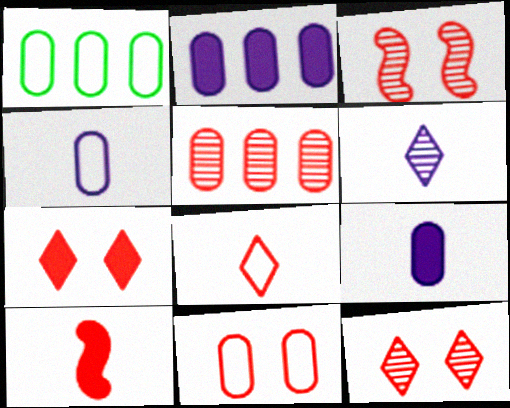[[1, 2, 5], 
[1, 4, 11], 
[3, 7, 11]]